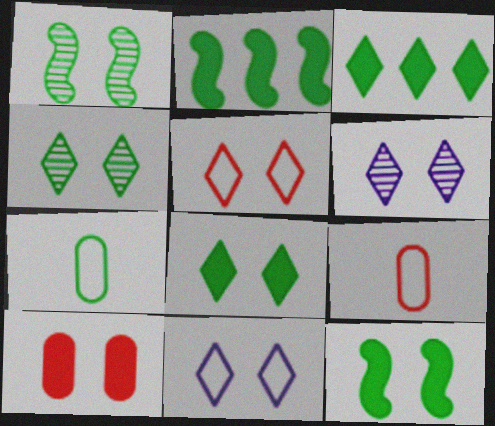[[1, 3, 7], 
[1, 10, 11], 
[2, 4, 7], 
[2, 6, 9], 
[5, 6, 8]]